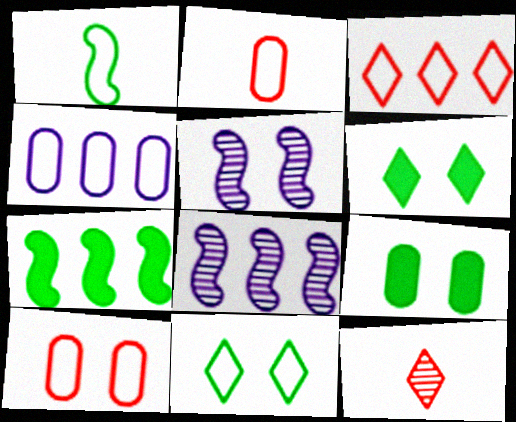[[2, 6, 8], 
[5, 6, 10]]